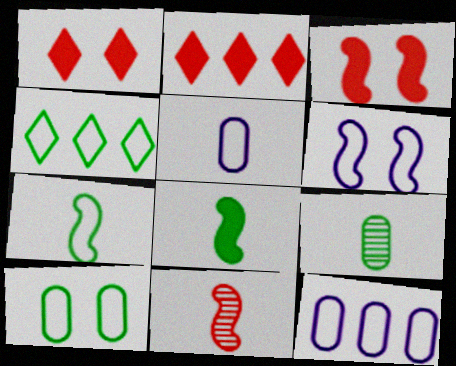[[2, 6, 9], 
[4, 7, 10]]